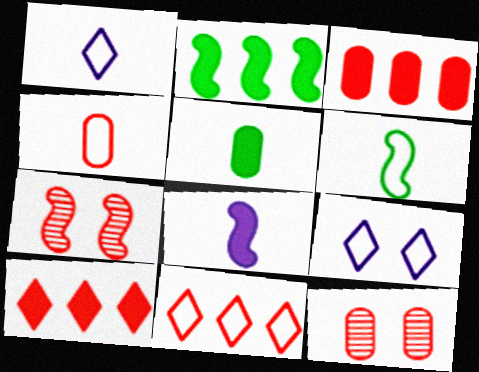[[1, 2, 12], 
[1, 4, 6], 
[3, 4, 12], 
[4, 7, 10]]